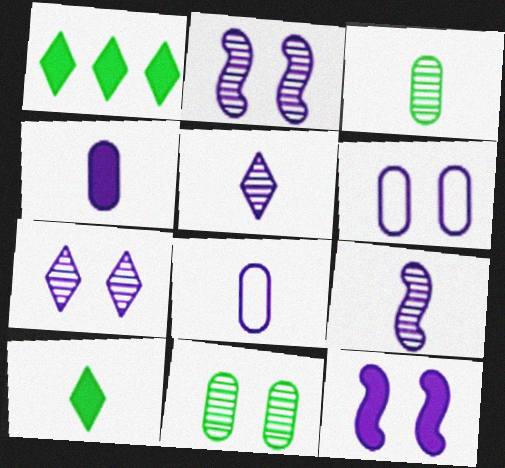[[6, 7, 12]]